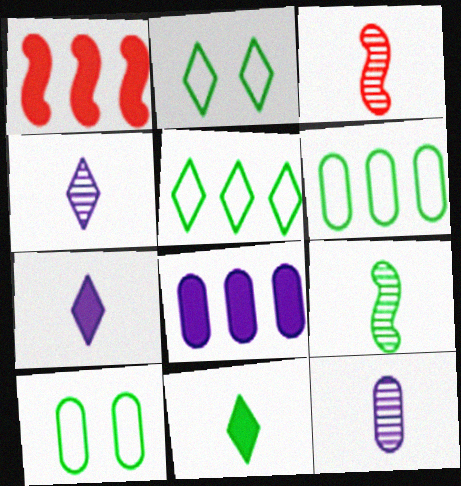[[1, 2, 12], 
[1, 4, 10], 
[2, 3, 8]]